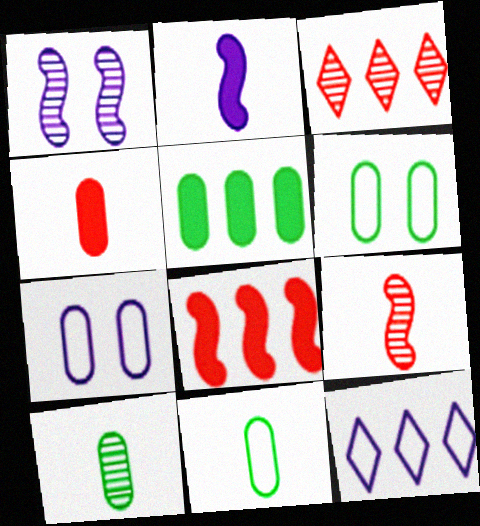[[1, 3, 10], 
[2, 3, 6], 
[5, 6, 10]]